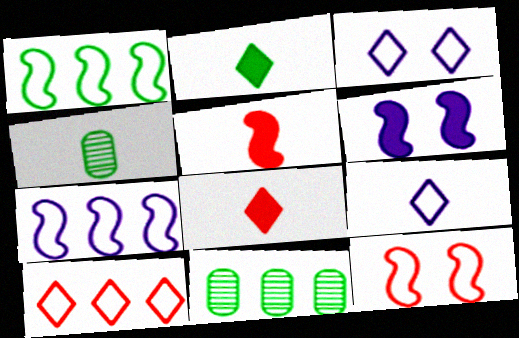[[3, 5, 11], 
[4, 5, 9], 
[4, 6, 10]]